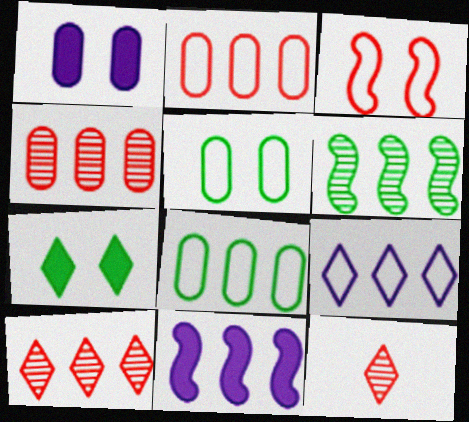[[5, 11, 12], 
[7, 9, 12], 
[8, 10, 11]]